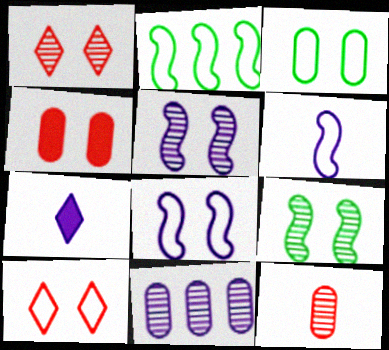[[3, 8, 10], 
[7, 8, 11]]